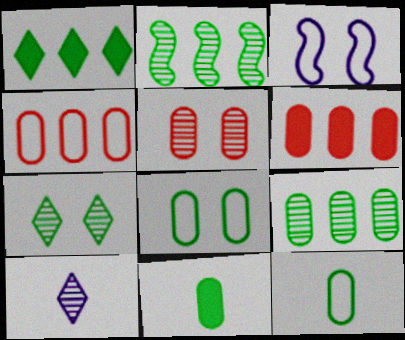[[2, 5, 10], 
[8, 9, 11]]